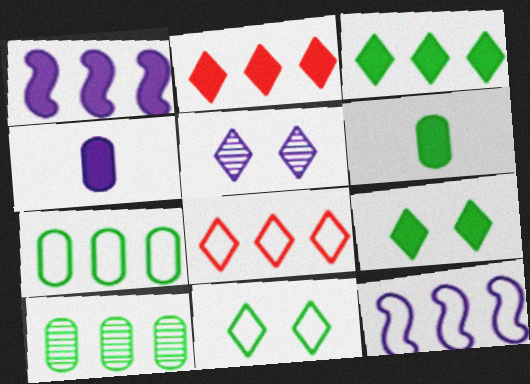[[1, 8, 10], 
[2, 10, 12], 
[4, 5, 12], 
[7, 8, 12]]